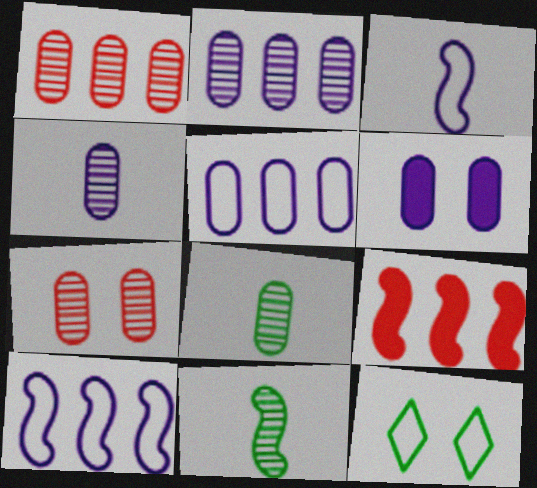[[2, 7, 8], 
[4, 5, 6], 
[4, 9, 12]]